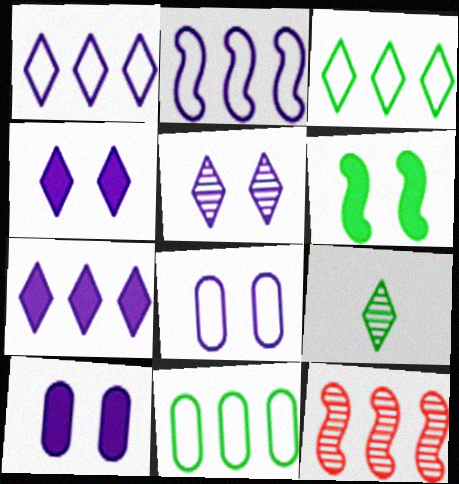[[6, 9, 11], 
[7, 11, 12]]